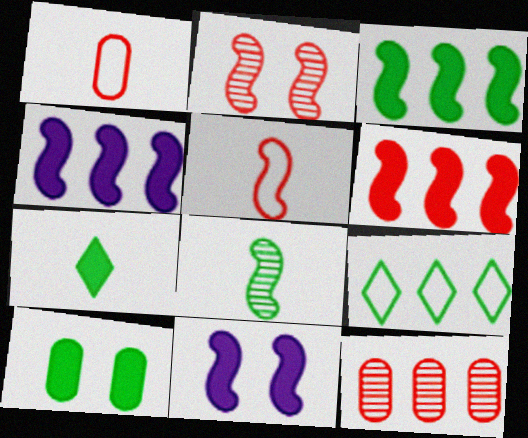[[2, 5, 6], 
[3, 4, 6], 
[3, 7, 10], 
[4, 9, 12], 
[8, 9, 10]]